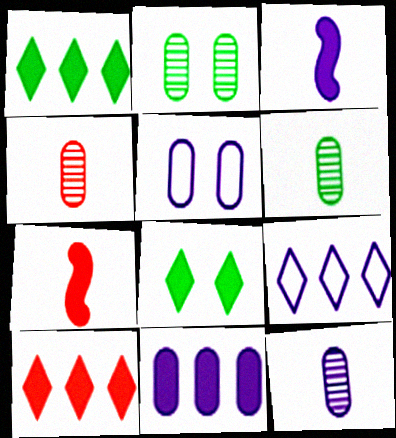[[2, 7, 9], 
[4, 6, 12], 
[5, 11, 12], 
[7, 8, 11]]